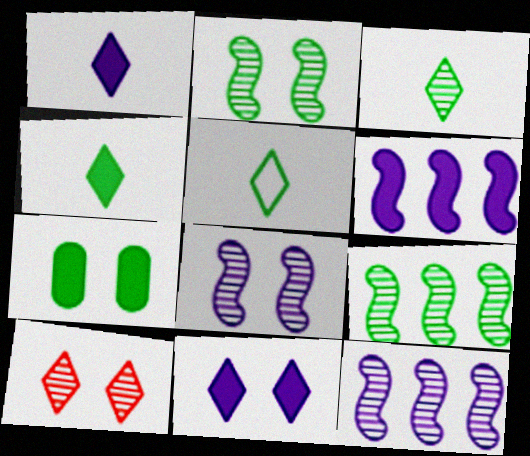[[3, 4, 5], 
[5, 7, 9]]